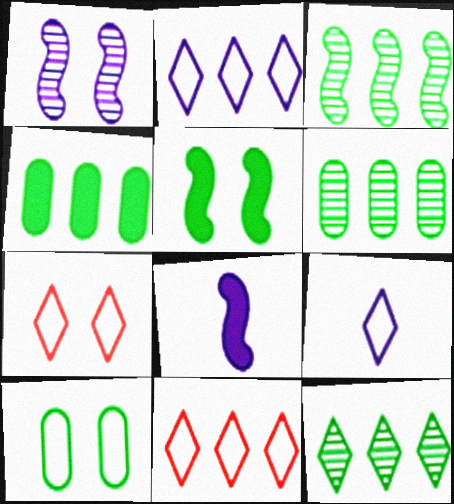[[3, 6, 12], 
[6, 7, 8]]